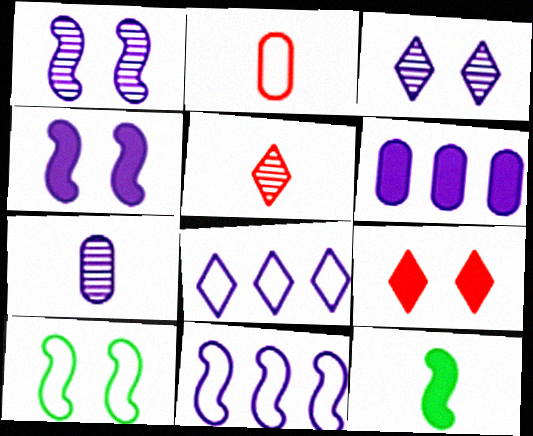[[2, 8, 10], 
[4, 7, 8], 
[5, 6, 10], 
[6, 9, 12]]